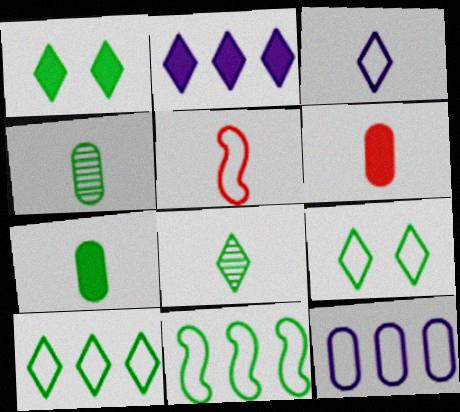[[1, 4, 11], 
[1, 8, 10], 
[5, 9, 12]]